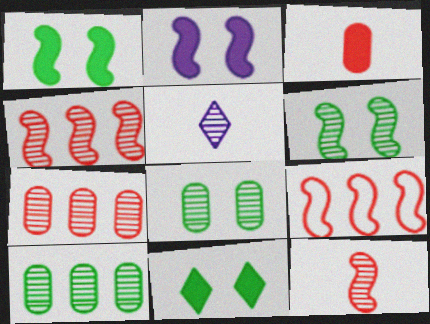[[4, 5, 8], 
[5, 6, 7]]